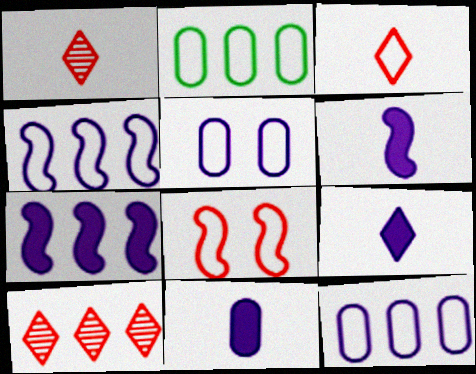[[2, 7, 10], 
[6, 9, 11]]